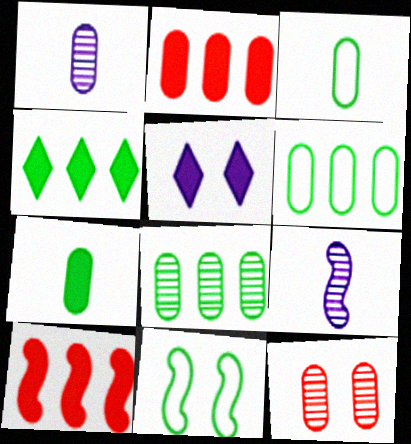[[1, 8, 12], 
[5, 7, 10], 
[5, 11, 12], 
[9, 10, 11]]